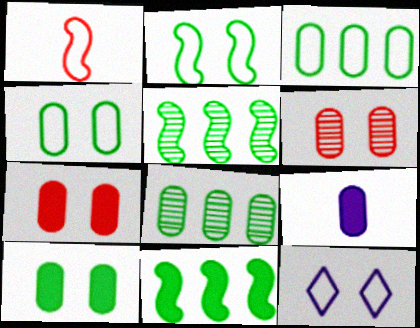[[1, 3, 12], 
[3, 6, 9]]